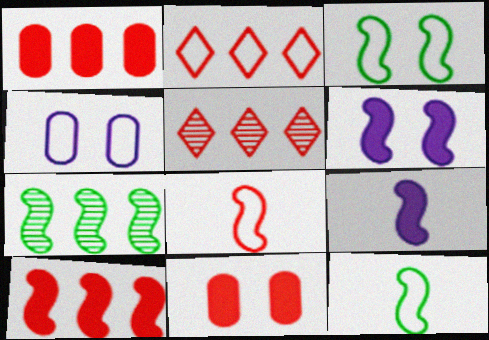[[2, 4, 12], 
[5, 8, 11], 
[6, 7, 8]]